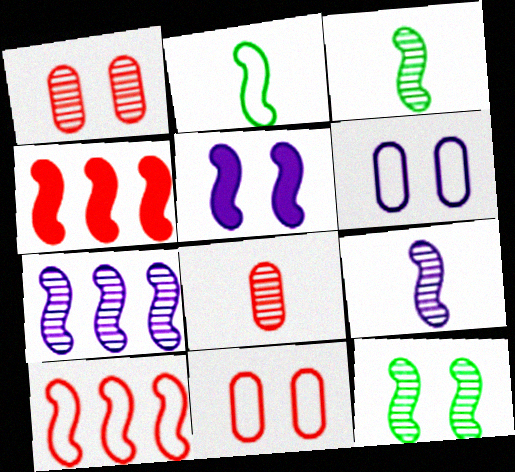[[3, 5, 10]]